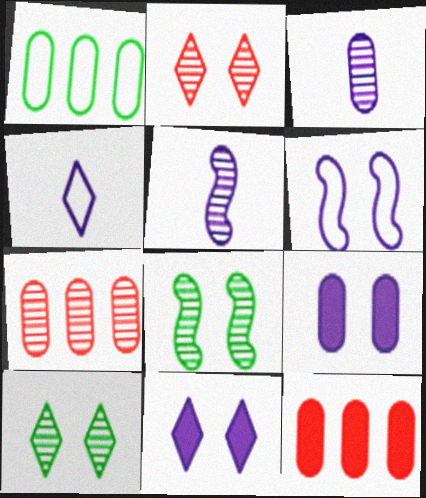[[4, 8, 12], 
[5, 7, 10]]